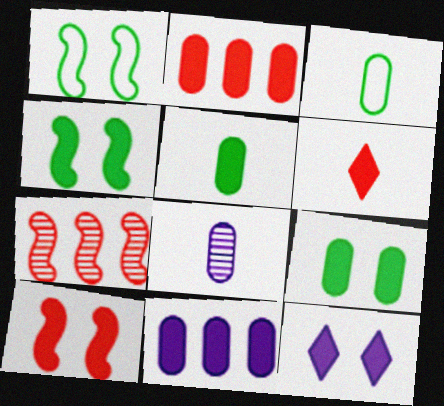[[2, 6, 10], 
[3, 7, 12], 
[4, 6, 11], 
[9, 10, 12]]